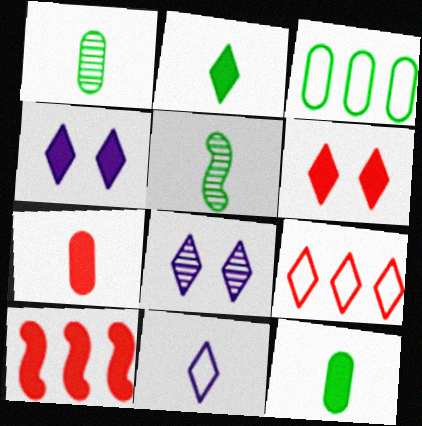[[2, 8, 9], 
[4, 10, 12], 
[5, 7, 11], 
[6, 7, 10]]